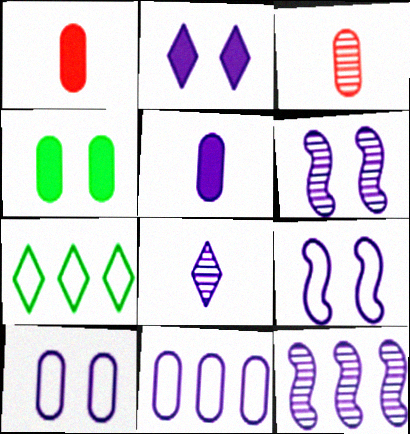[[1, 6, 7], 
[2, 6, 10], 
[3, 4, 11]]